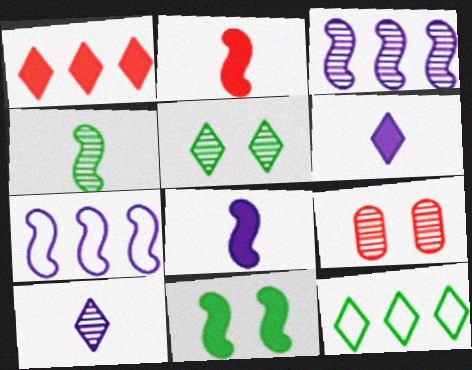[[8, 9, 12]]